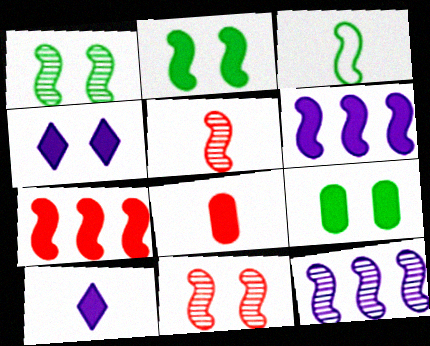[[1, 5, 12], 
[3, 6, 11], 
[7, 9, 10]]